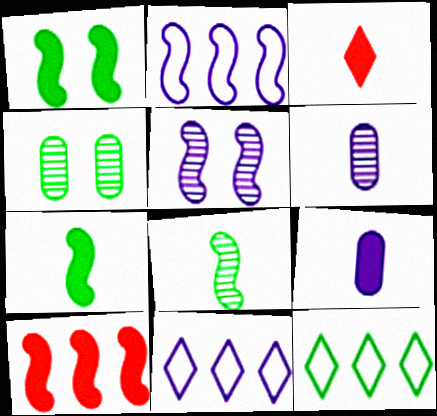[[2, 3, 4], 
[3, 7, 9], 
[4, 7, 12], 
[5, 9, 11]]